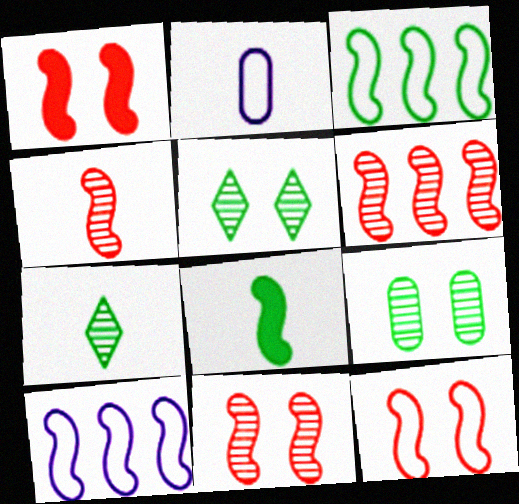[[1, 11, 12], 
[4, 6, 11], 
[8, 10, 11]]